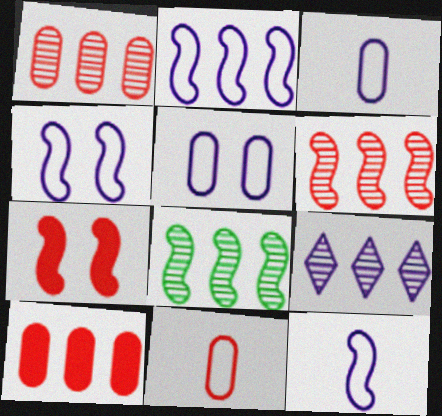[[1, 8, 9], 
[2, 4, 12], 
[7, 8, 12]]